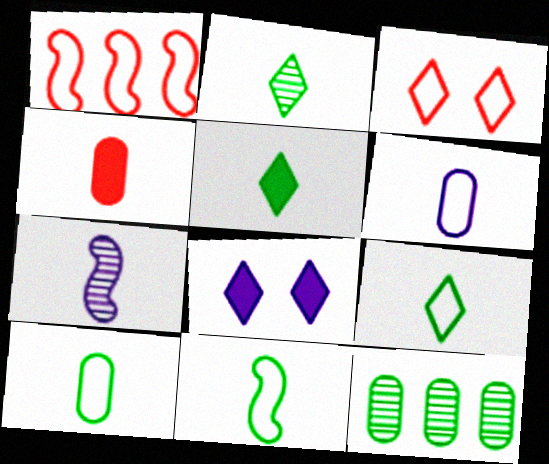[[2, 5, 9], 
[4, 7, 9], 
[9, 10, 11]]